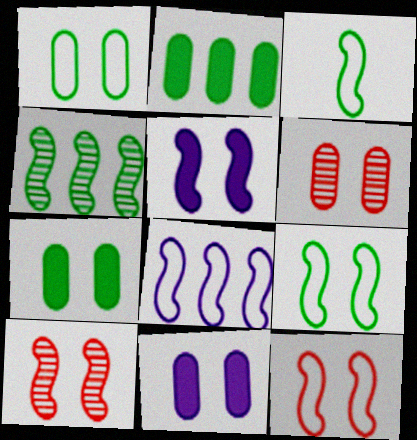[[1, 6, 11], 
[3, 8, 12], 
[5, 9, 10]]